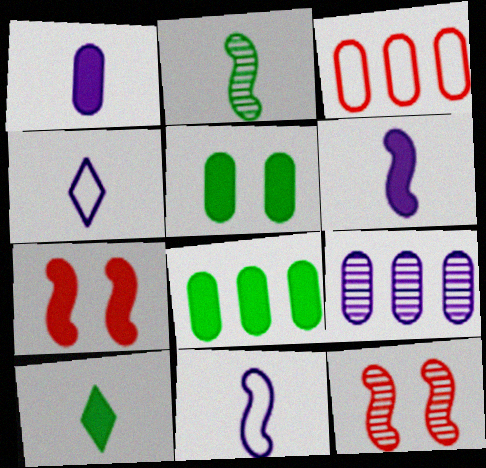[[3, 8, 9], 
[4, 8, 12]]